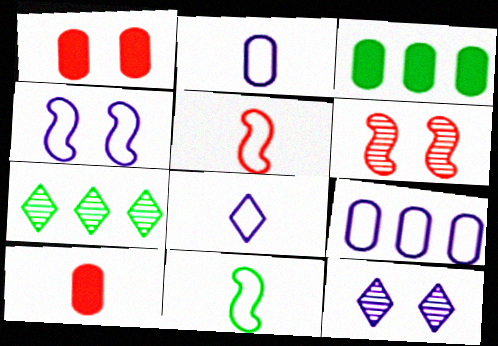[[3, 5, 12], 
[3, 6, 8], 
[4, 7, 10], 
[4, 8, 9]]